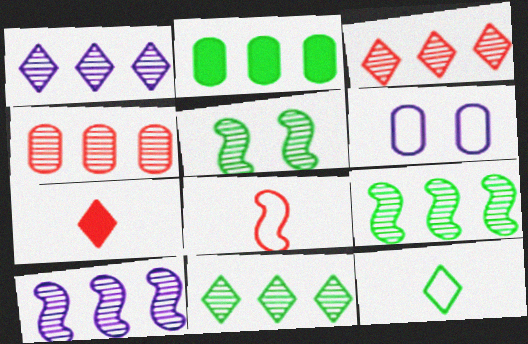[[1, 3, 11], 
[1, 4, 9], 
[2, 5, 12], 
[4, 10, 11], 
[6, 7, 9]]